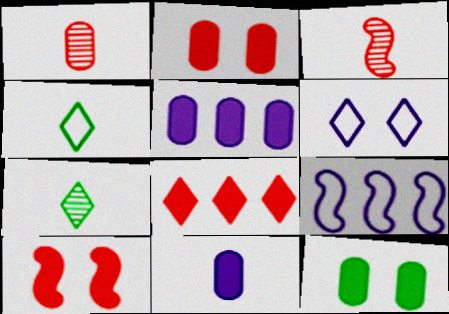[[2, 7, 9], 
[3, 4, 11], 
[6, 7, 8]]